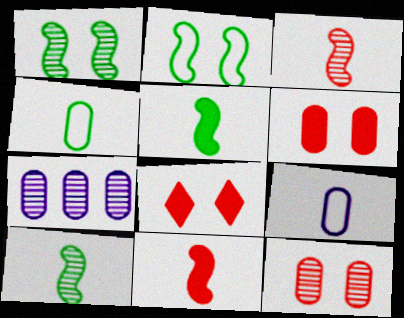[[4, 6, 7]]